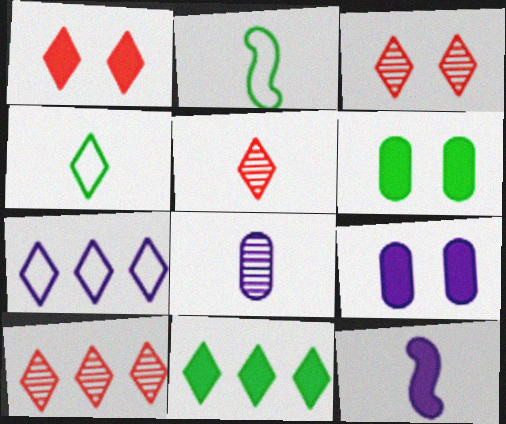[[2, 9, 10], 
[3, 5, 10], 
[7, 10, 11]]